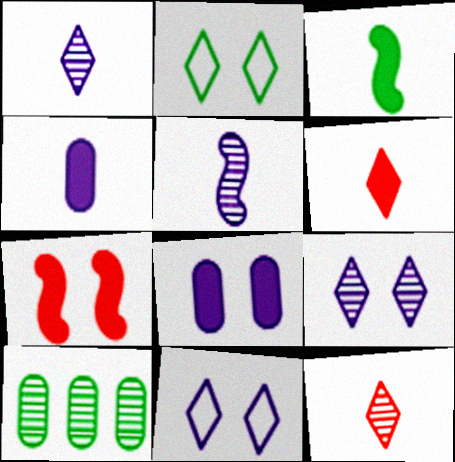[[2, 3, 10], 
[3, 4, 6]]